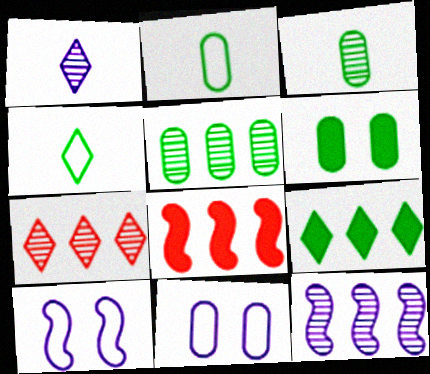[[2, 5, 6], 
[5, 7, 12]]